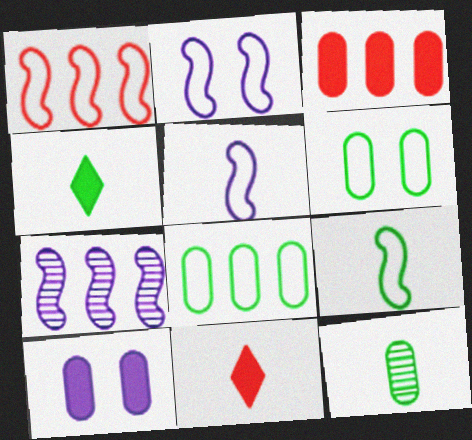[[1, 2, 9], 
[4, 9, 12], 
[5, 11, 12], 
[6, 7, 11]]